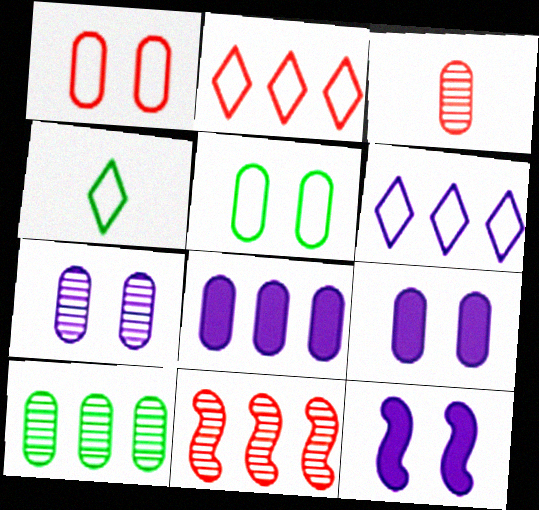[[3, 5, 8], 
[3, 7, 10], 
[4, 9, 11]]